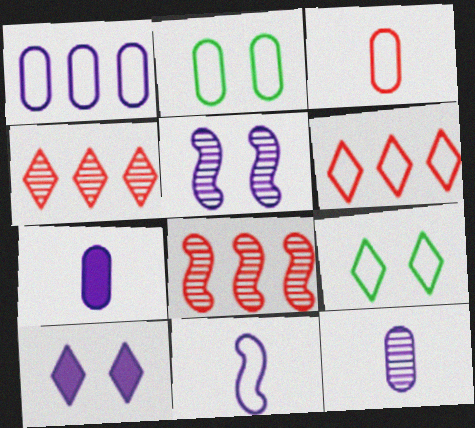[[1, 2, 3], 
[2, 6, 11], 
[7, 8, 9]]